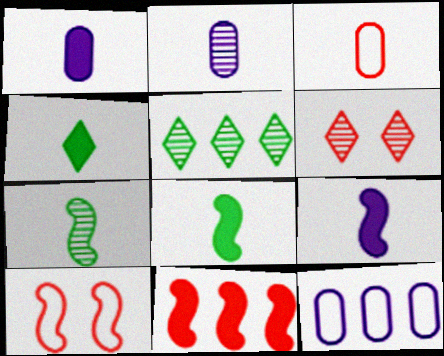[[1, 5, 10], 
[3, 6, 11], 
[5, 11, 12], 
[6, 8, 12]]